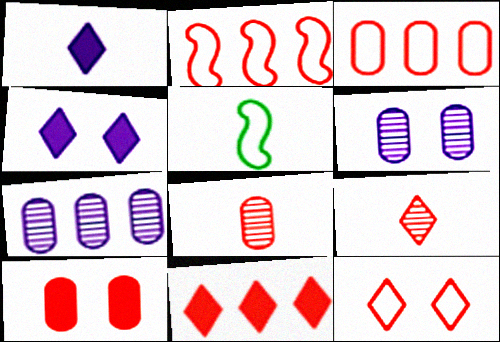[[1, 5, 8], 
[2, 9, 10], 
[3, 8, 10], 
[5, 6, 11], 
[9, 11, 12]]